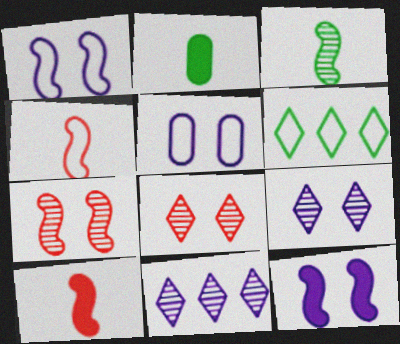[[4, 5, 6], 
[5, 9, 12]]